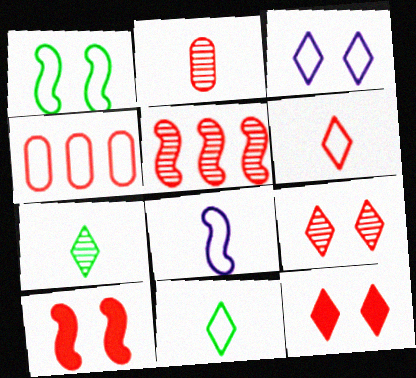[[2, 5, 9]]